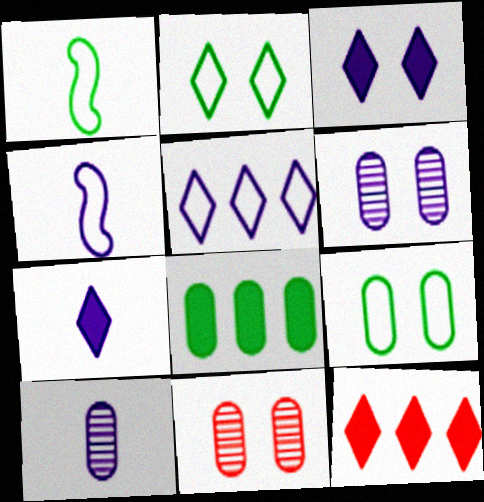[[1, 6, 12], 
[4, 7, 10]]